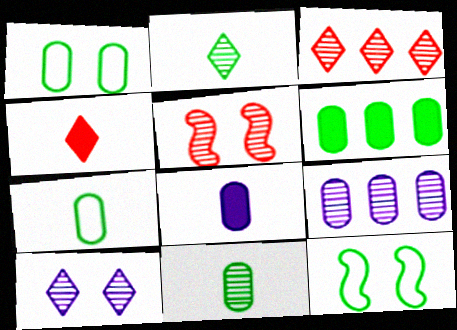[[1, 6, 11], 
[2, 3, 10], 
[2, 5, 9], 
[2, 6, 12], 
[3, 8, 12], 
[4, 9, 12]]